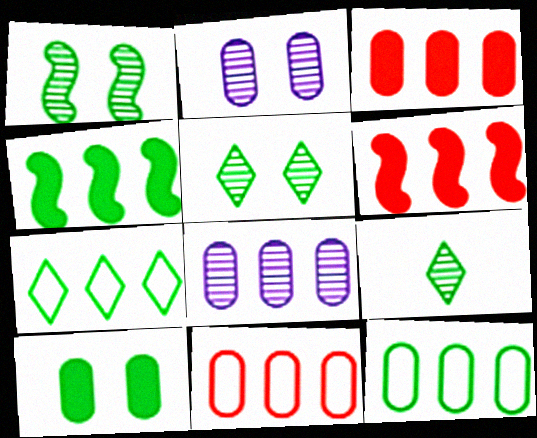[[3, 8, 12], 
[6, 7, 8]]